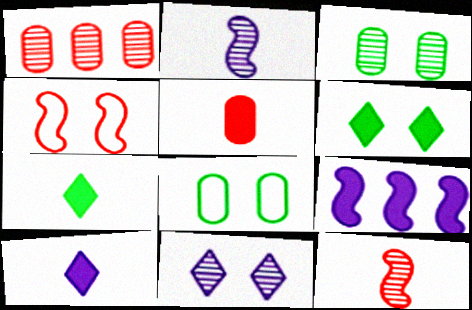[[5, 6, 9]]